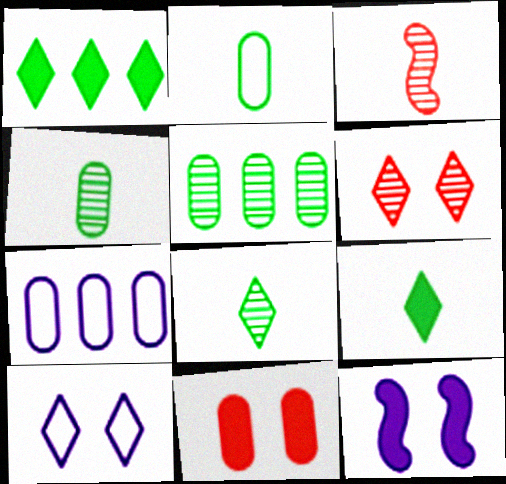[[4, 7, 11]]